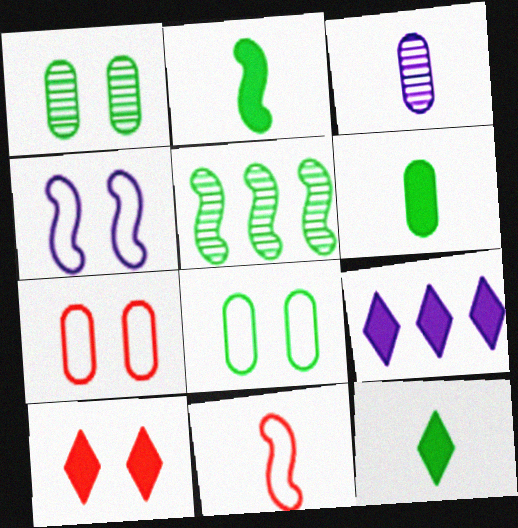[[1, 4, 10], 
[1, 9, 11], 
[2, 6, 12], 
[3, 4, 9], 
[3, 11, 12], 
[5, 8, 12], 
[9, 10, 12]]